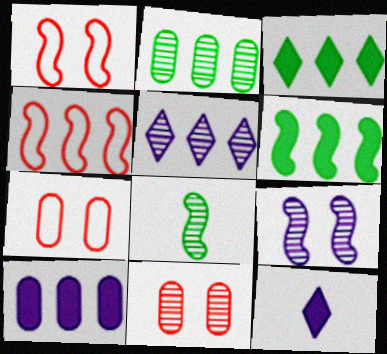[[1, 2, 12], 
[5, 8, 11]]